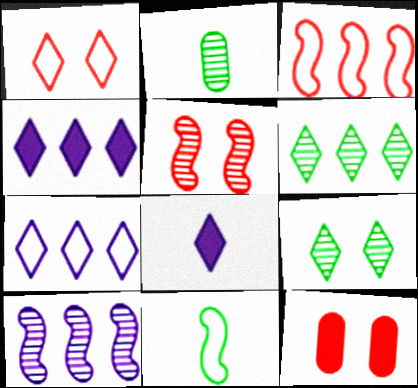[[1, 5, 12], 
[1, 6, 8]]